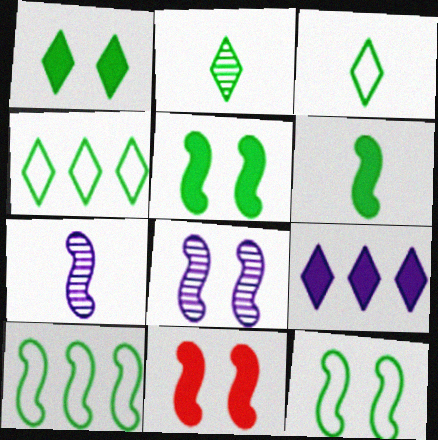[[1, 2, 4], 
[7, 10, 11], 
[8, 11, 12]]